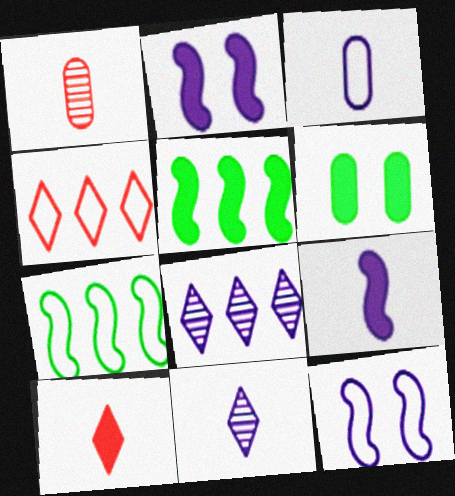[[2, 3, 8], 
[3, 9, 11]]